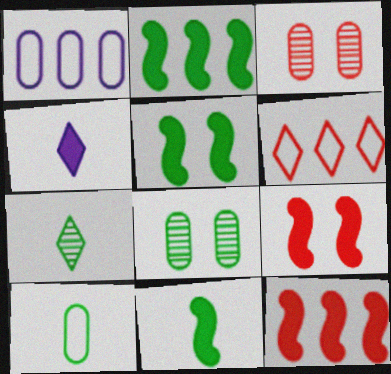[[1, 7, 9], 
[2, 5, 11], 
[7, 10, 11]]